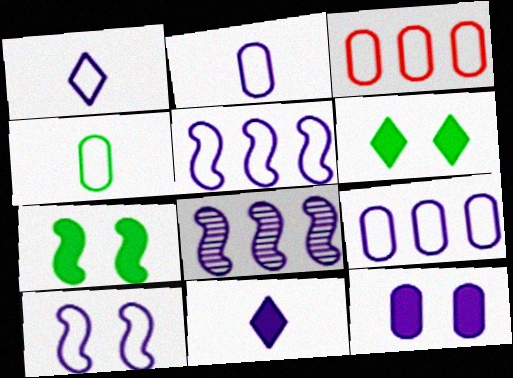[[1, 8, 12], 
[1, 9, 10]]